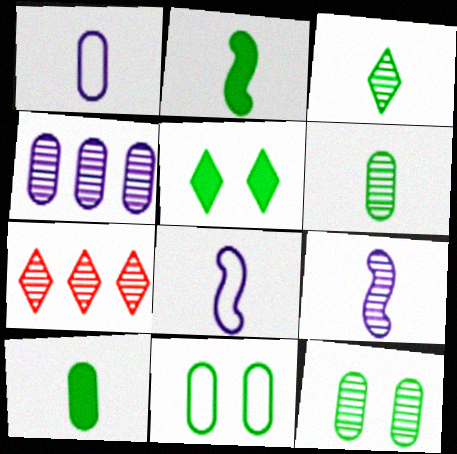[[7, 9, 12]]